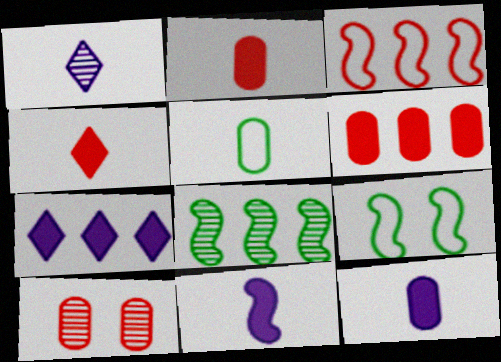[[1, 6, 9], 
[1, 8, 10], 
[3, 4, 10]]